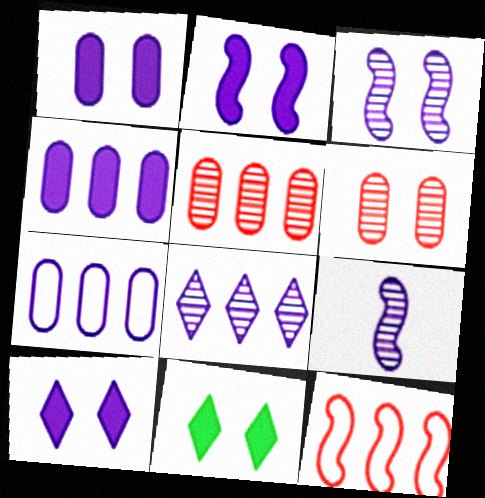[[1, 2, 10], 
[7, 9, 10]]